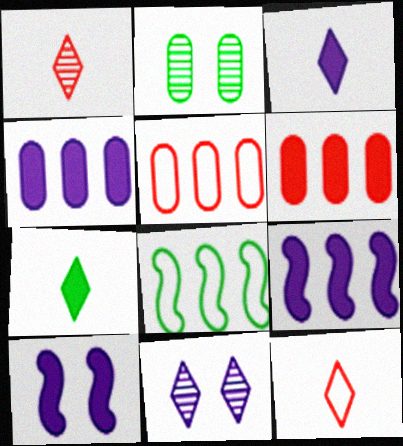[[2, 7, 8], 
[2, 9, 12], 
[3, 4, 10], 
[6, 7, 10]]